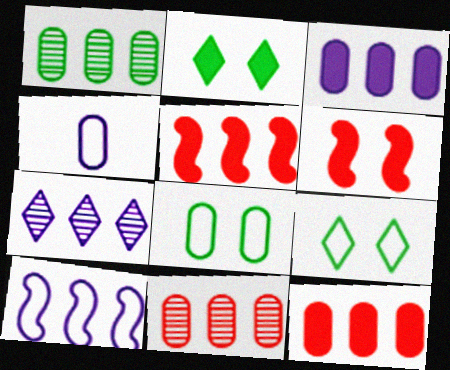[[3, 7, 10]]